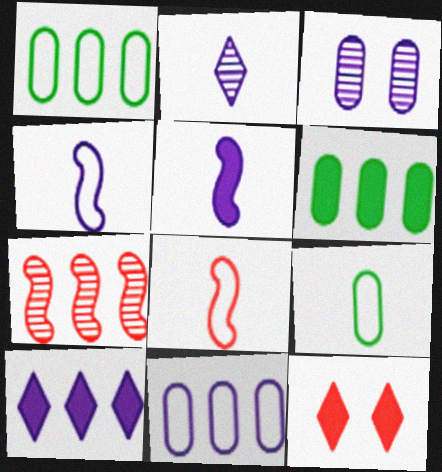[[1, 7, 10], 
[3, 4, 10], 
[5, 6, 12]]